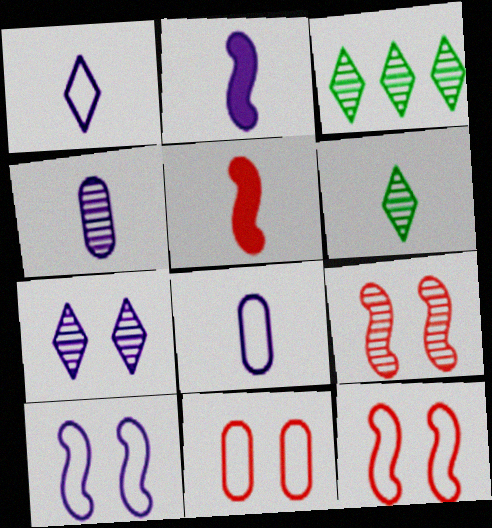[[1, 2, 4], 
[2, 3, 11], 
[3, 4, 9], 
[5, 6, 8]]